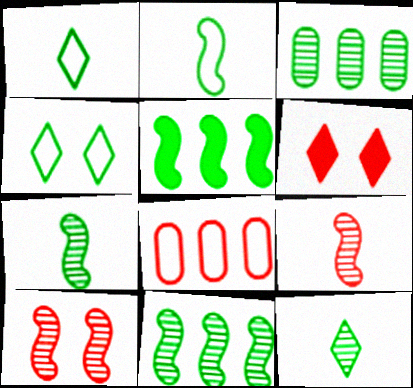[[6, 8, 9]]